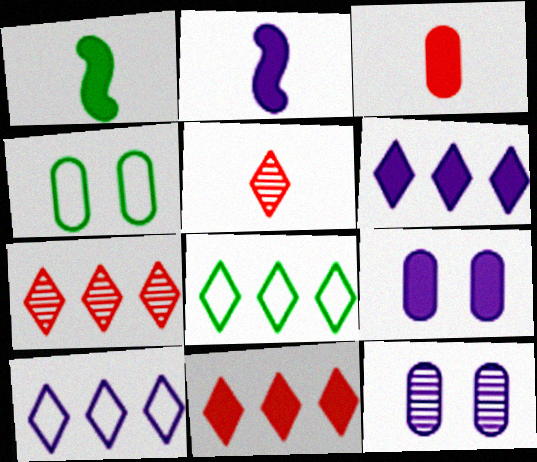[[1, 9, 11], 
[2, 4, 7], 
[2, 6, 9], 
[2, 10, 12], 
[6, 7, 8]]